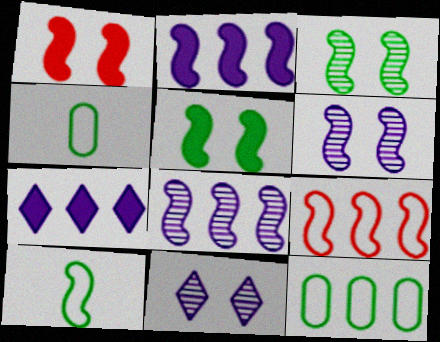[[1, 8, 10]]